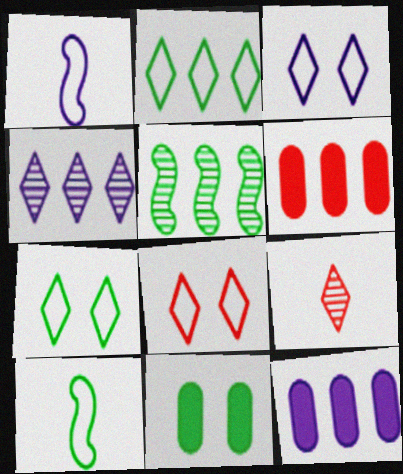[[3, 7, 8]]